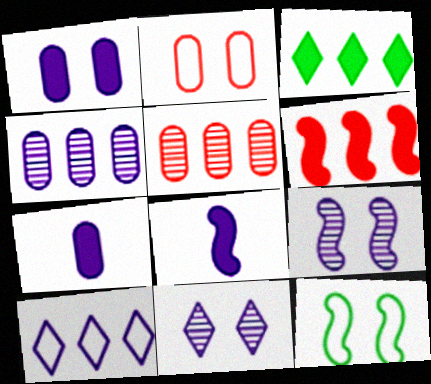[[7, 9, 10]]